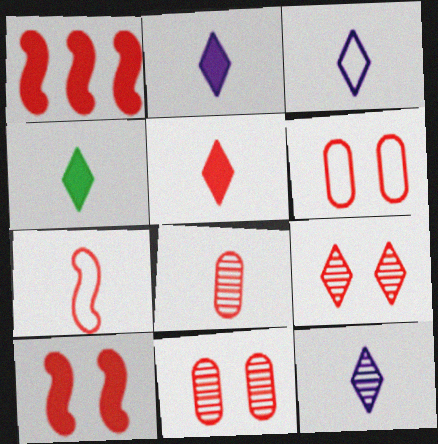[[2, 3, 12], 
[2, 4, 5], 
[5, 7, 8], 
[6, 9, 10]]